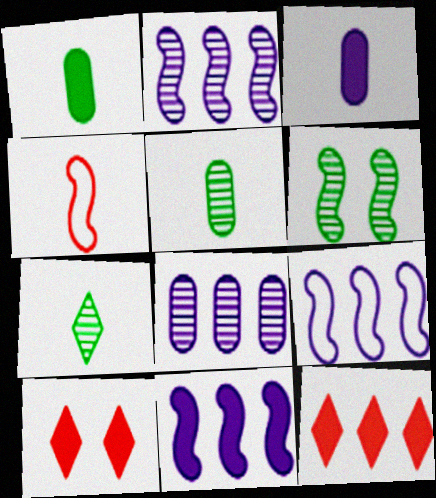[[1, 10, 11], 
[2, 9, 11], 
[3, 4, 7], 
[4, 6, 11], 
[5, 9, 10]]